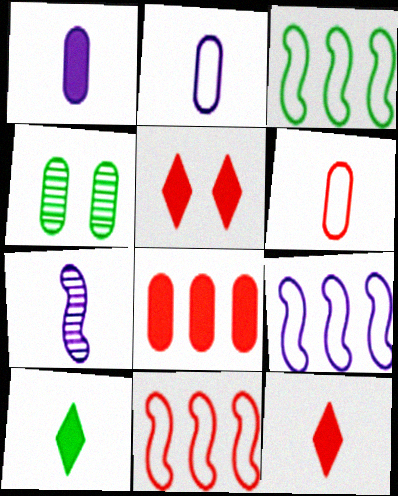[[2, 4, 8], 
[3, 4, 10], 
[3, 9, 11], 
[4, 9, 12], 
[6, 7, 10]]